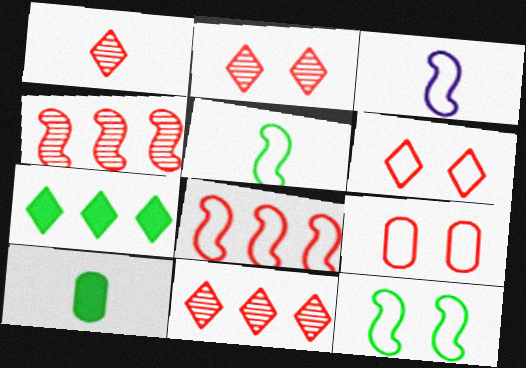[[1, 2, 11], 
[1, 3, 10], 
[3, 8, 12]]